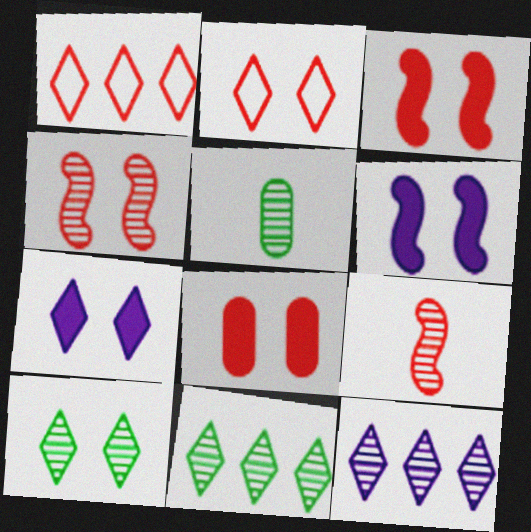[[1, 5, 6], 
[1, 8, 9], 
[2, 4, 8], 
[2, 7, 10], 
[4, 5, 12]]